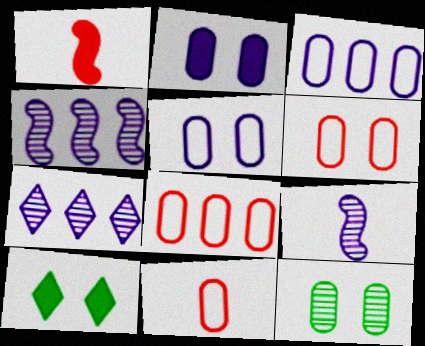[[2, 6, 12], 
[4, 10, 11], 
[6, 8, 11], 
[8, 9, 10]]